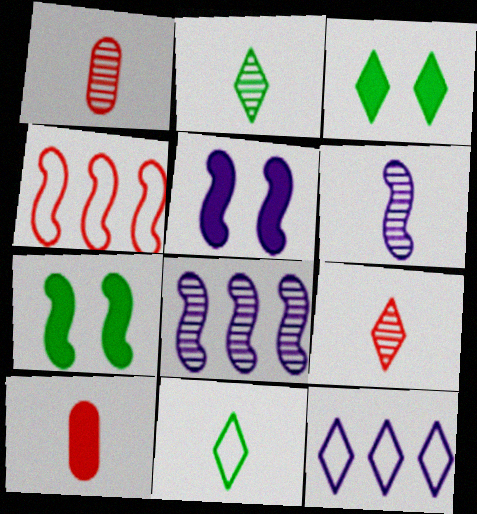[[1, 2, 6], 
[1, 7, 12], 
[3, 9, 12], 
[4, 6, 7], 
[6, 10, 11]]